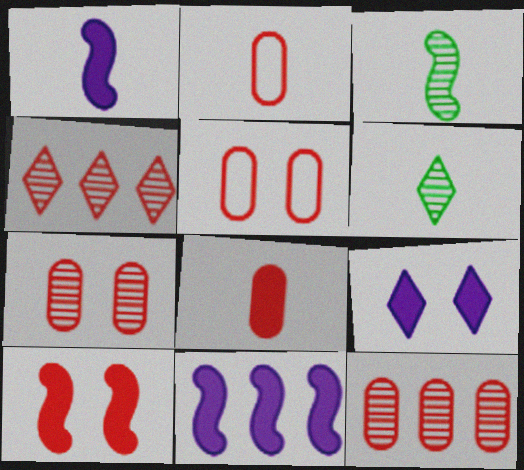[[1, 2, 6], 
[2, 4, 10], 
[5, 6, 11], 
[5, 8, 12]]